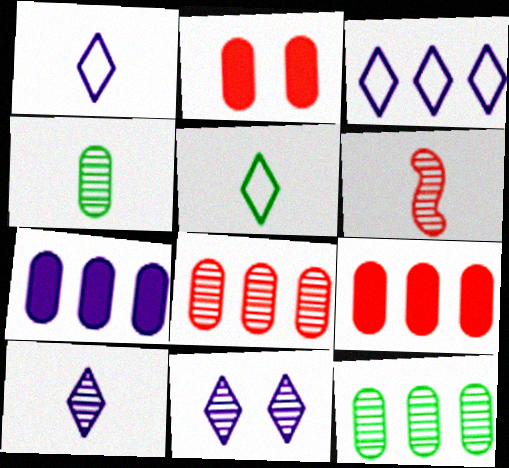[[4, 6, 10], 
[6, 11, 12]]